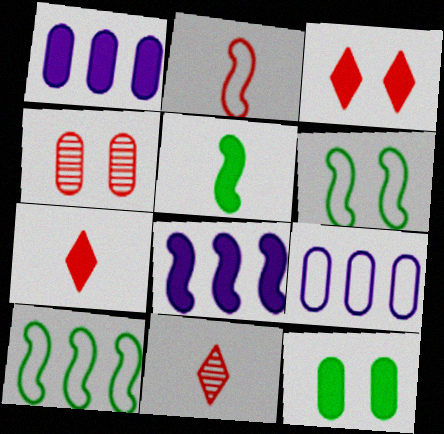[[1, 3, 5], 
[1, 6, 11], 
[7, 8, 12]]